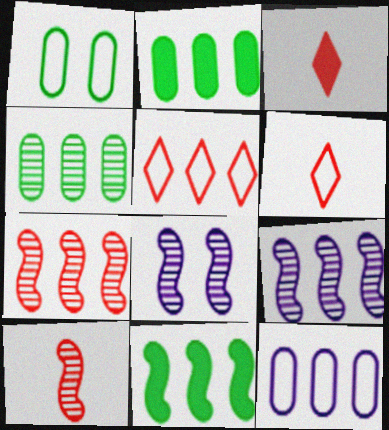[[1, 3, 9], 
[2, 5, 9], 
[2, 6, 8]]